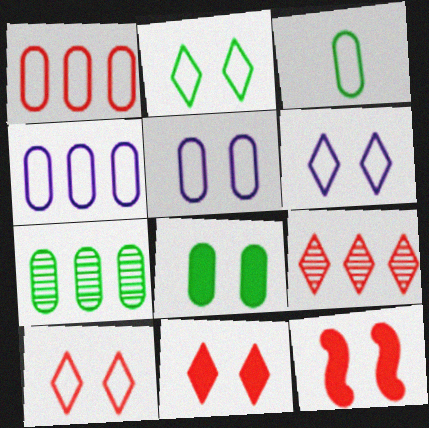[[1, 3, 5], 
[2, 6, 10], 
[3, 7, 8]]